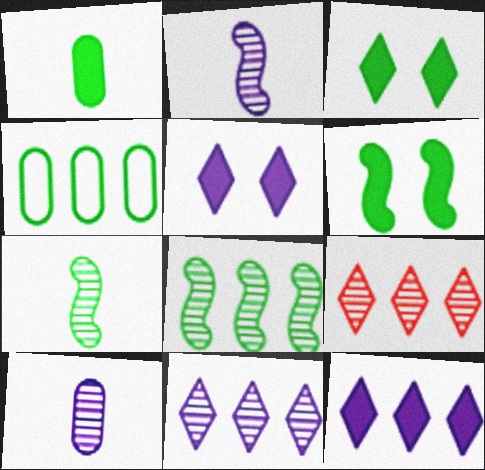[[3, 4, 7]]